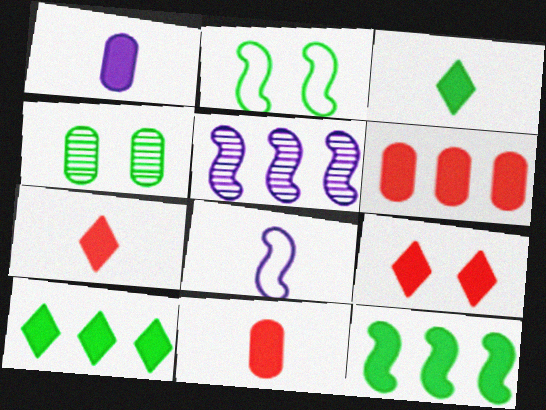[[1, 9, 12]]